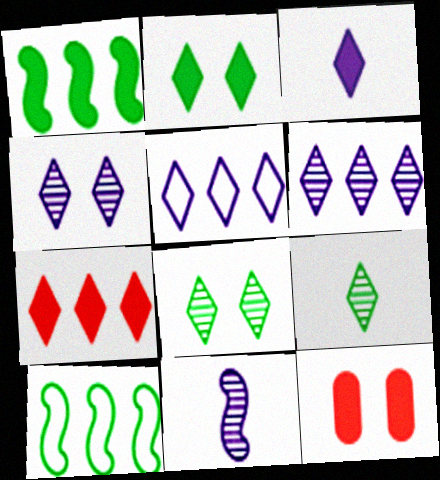[[1, 3, 12], 
[2, 3, 7], 
[3, 4, 5]]